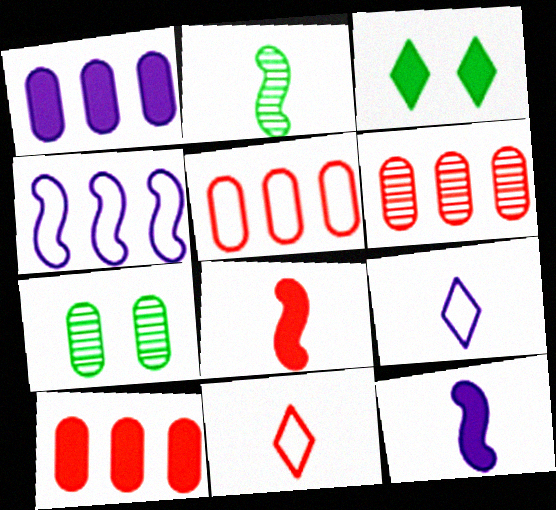[[1, 3, 8], 
[3, 10, 12], 
[5, 6, 10]]